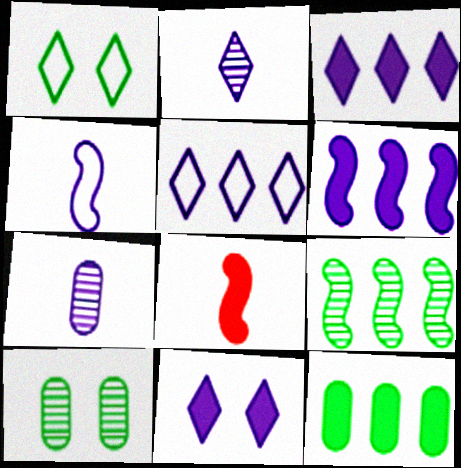[[2, 5, 11], 
[5, 8, 10], 
[8, 11, 12]]